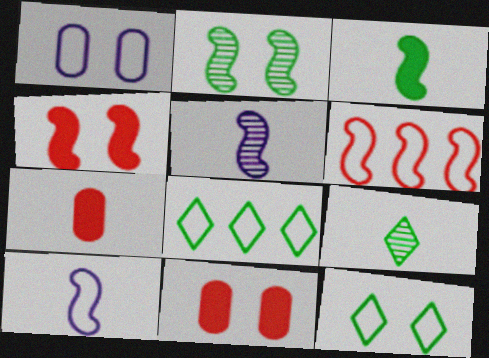[[5, 8, 11], 
[7, 9, 10]]